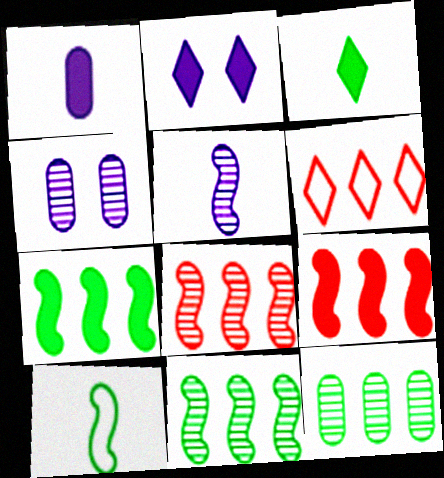[]